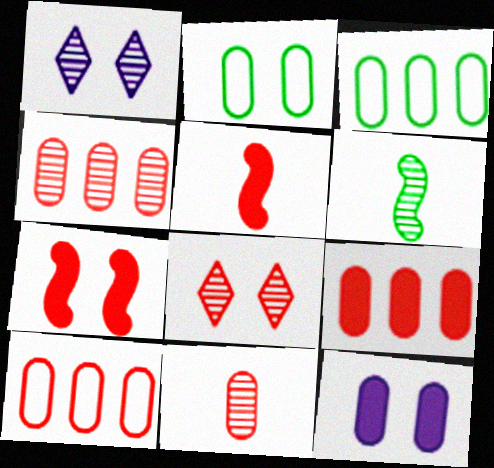[[1, 2, 7], 
[1, 3, 5], 
[1, 4, 6], 
[3, 11, 12], 
[4, 9, 10], 
[5, 8, 10]]